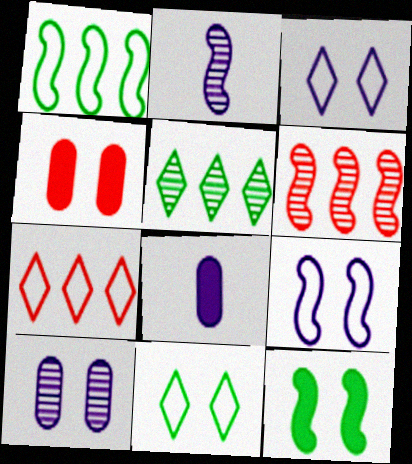[[6, 8, 11]]